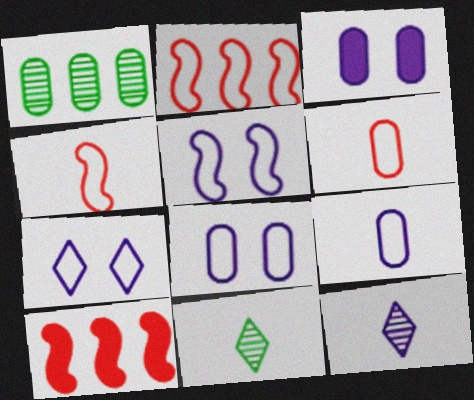[[1, 3, 6], 
[2, 3, 11], 
[5, 7, 8], 
[8, 10, 11]]